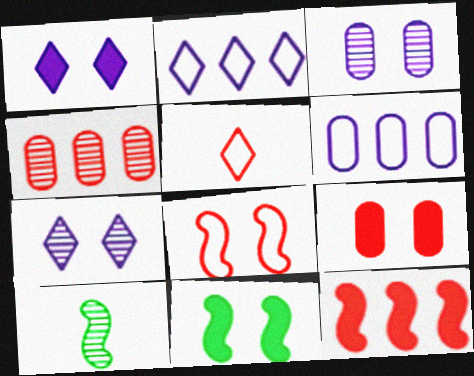[[1, 9, 11], 
[2, 9, 10], 
[4, 7, 10]]